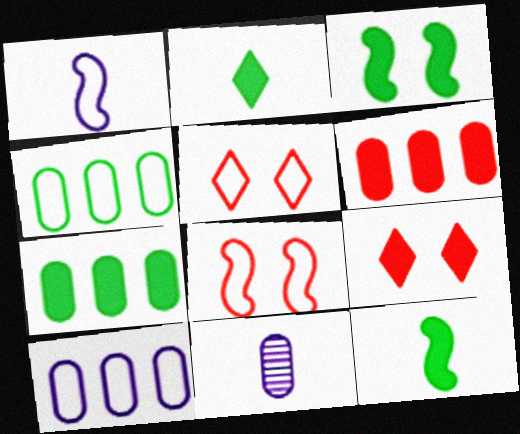[[1, 4, 5], 
[2, 3, 7]]